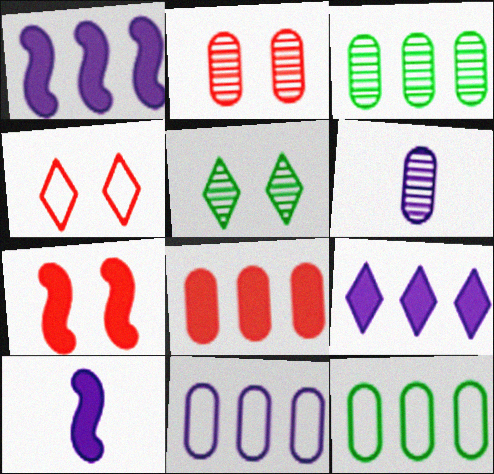[[2, 3, 6], 
[2, 4, 7], 
[3, 4, 10], 
[3, 8, 11]]